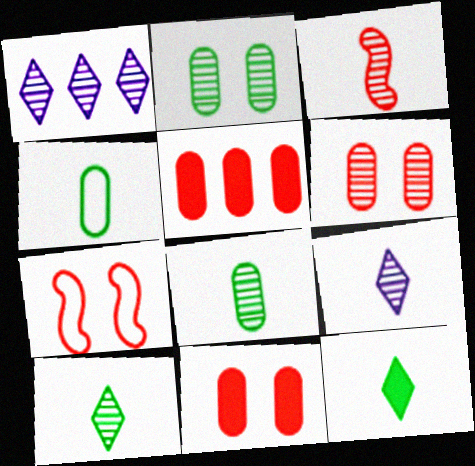[[1, 2, 3], 
[3, 8, 9]]